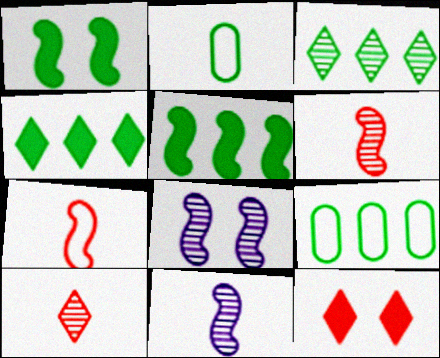[[1, 2, 3], 
[3, 5, 9], 
[5, 7, 8], 
[9, 11, 12]]